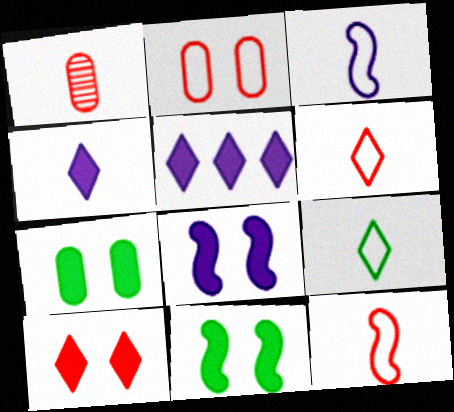[[7, 8, 10]]